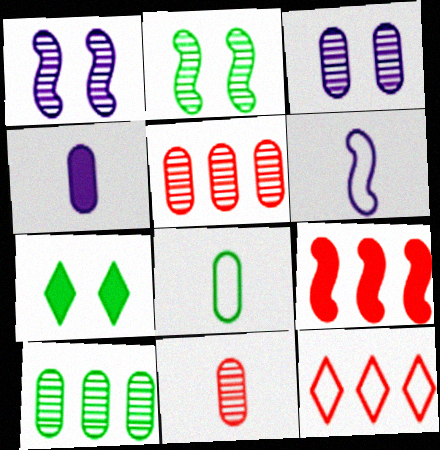[[2, 4, 12], 
[2, 6, 9], 
[3, 10, 11], 
[4, 7, 9], 
[4, 8, 11], 
[5, 6, 7], 
[5, 9, 12]]